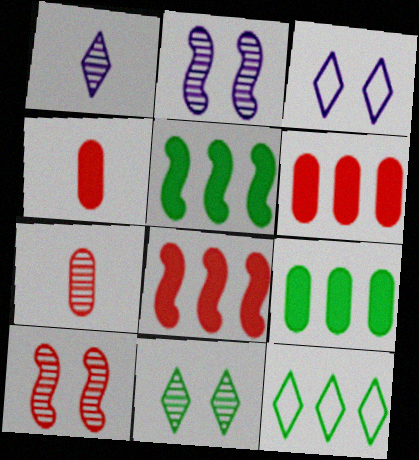[[2, 4, 12], 
[3, 5, 7]]